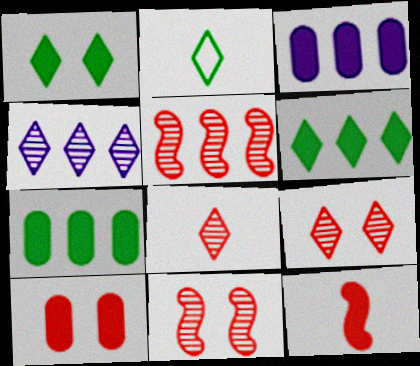[[1, 3, 12], 
[2, 3, 11]]